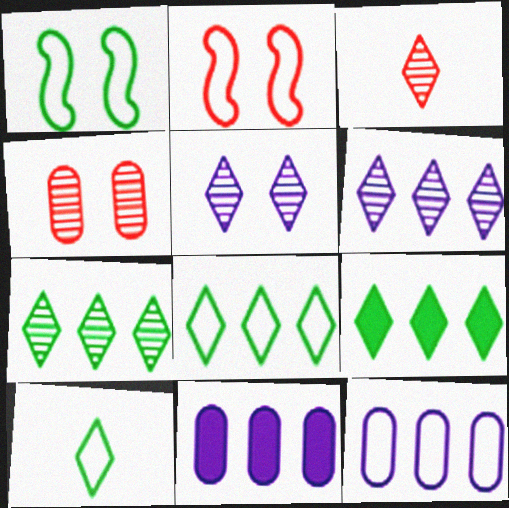[[1, 3, 11], 
[2, 10, 12], 
[3, 5, 7], 
[7, 8, 9]]